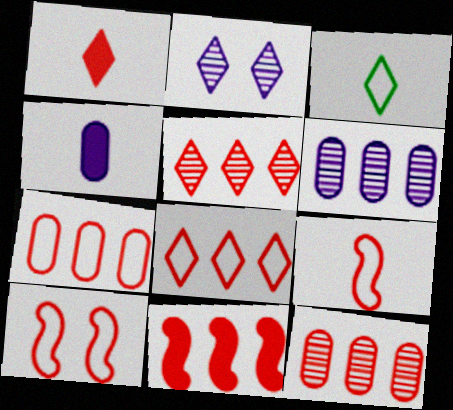[[1, 10, 12], 
[5, 7, 11], 
[8, 11, 12]]